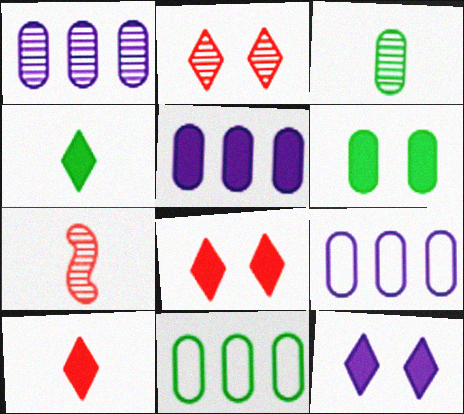[[1, 5, 9], 
[3, 6, 11], 
[7, 11, 12]]